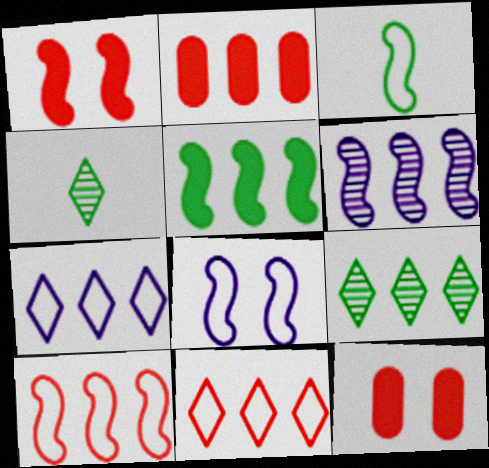[[1, 3, 6], 
[2, 4, 8], 
[3, 8, 10], 
[5, 6, 10]]